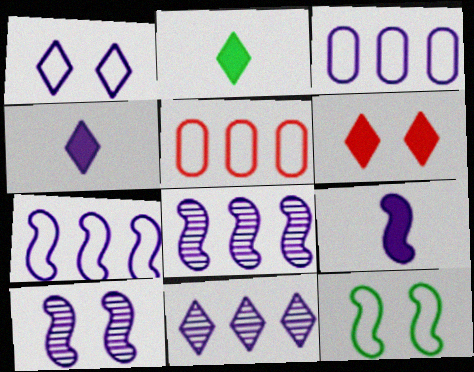[[1, 4, 11], 
[2, 5, 10], 
[3, 4, 10], 
[7, 9, 10]]